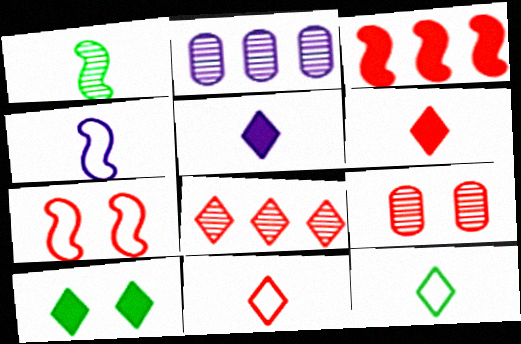[[3, 9, 11]]